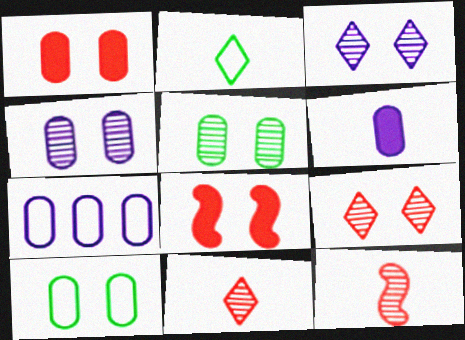[[1, 4, 10], 
[2, 6, 12], 
[3, 8, 10], 
[4, 6, 7]]